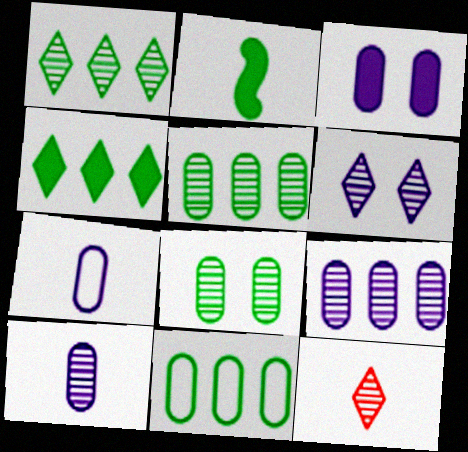[[1, 6, 12], 
[2, 7, 12], 
[3, 7, 9]]